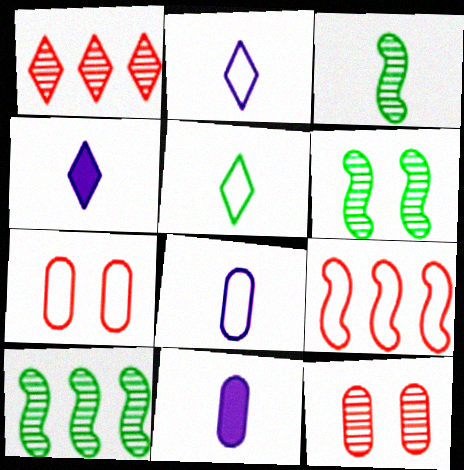[[3, 6, 10], 
[4, 7, 10]]